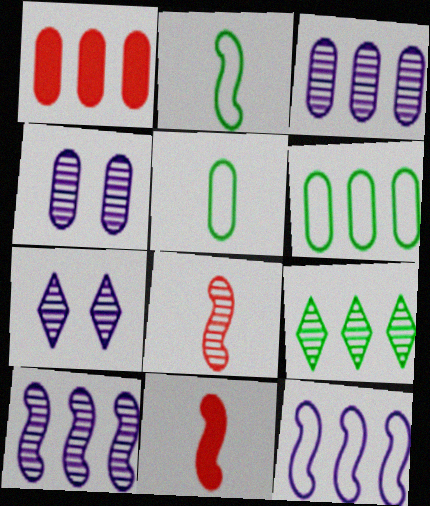[[1, 2, 7], 
[1, 3, 6], 
[1, 4, 5], 
[1, 9, 12], 
[4, 8, 9], 
[6, 7, 11]]